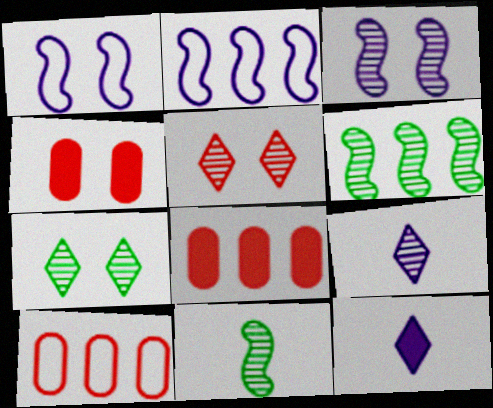[[1, 4, 7]]